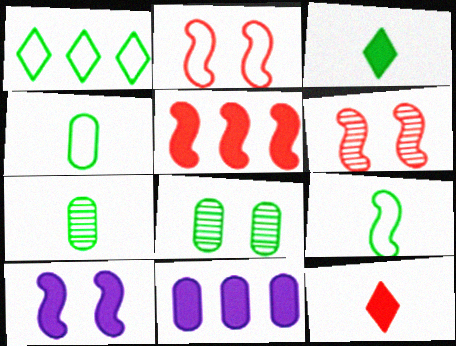[[3, 7, 9]]